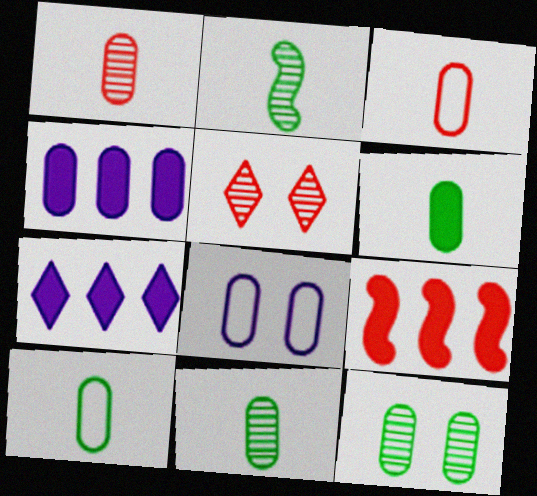[[3, 4, 12], 
[3, 5, 9], 
[6, 10, 11]]